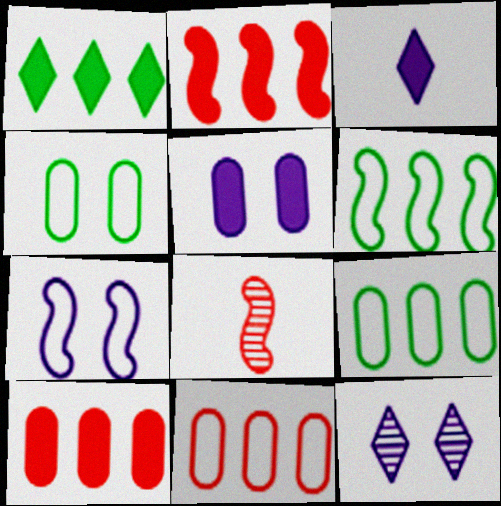[[5, 7, 12]]